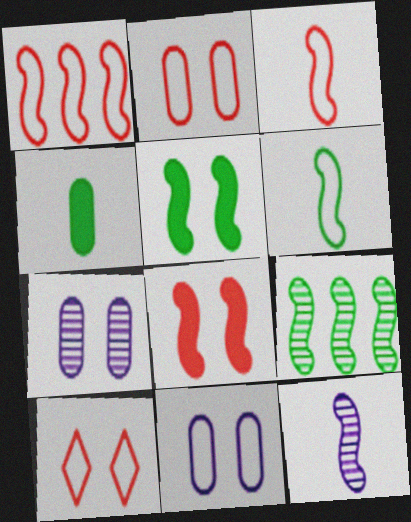[[1, 5, 12], 
[5, 6, 9], 
[5, 7, 10]]